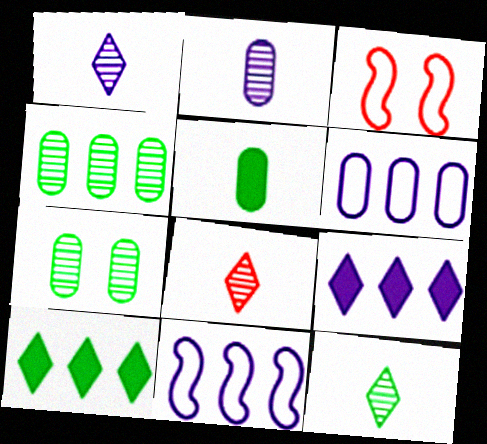[[1, 8, 12], 
[2, 3, 10]]